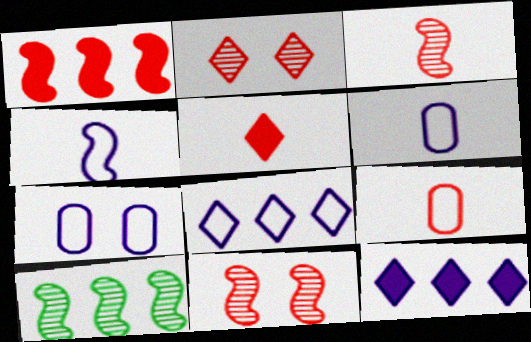[[1, 2, 9], 
[3, 5, 9], 
[4, 7, 8], 
[5, 7, 10]]